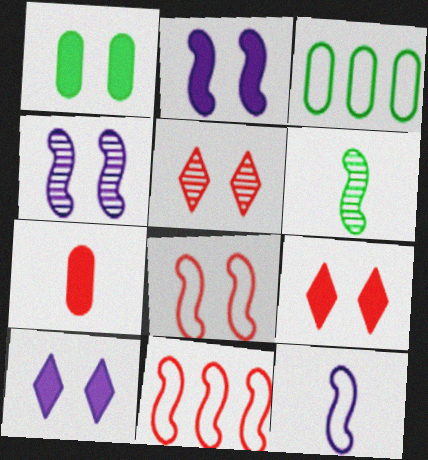[[1, 2, 9], 
[2, 6, 11], 
[5, 7, 11]]